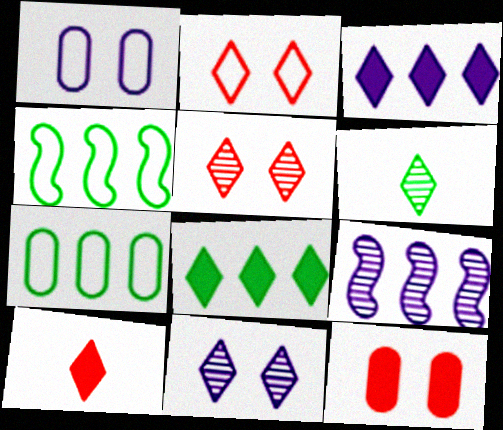[[2, 3, 6]]